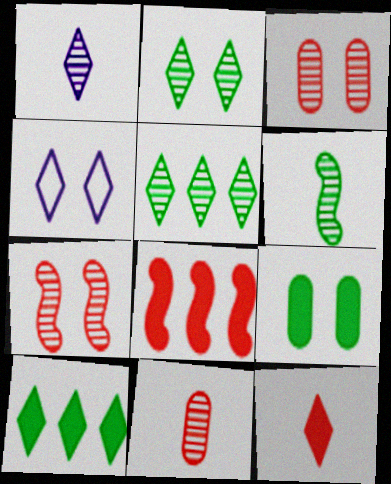[[1, 6, 11], 
[4, 5, 12], 
[4, 7, 9]]